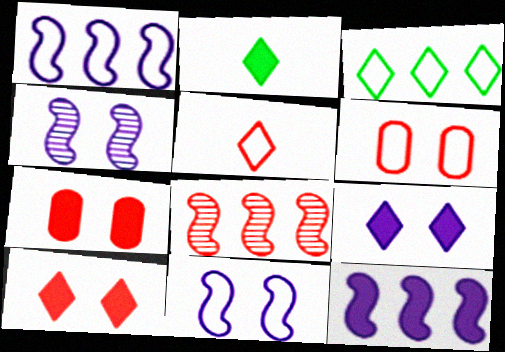[[2, 7, 12], 
[5, 7, 8]]